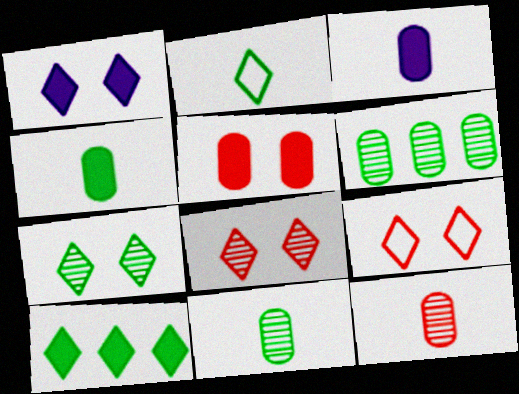[[1, 7, 9], 
[2, 7, 10]]